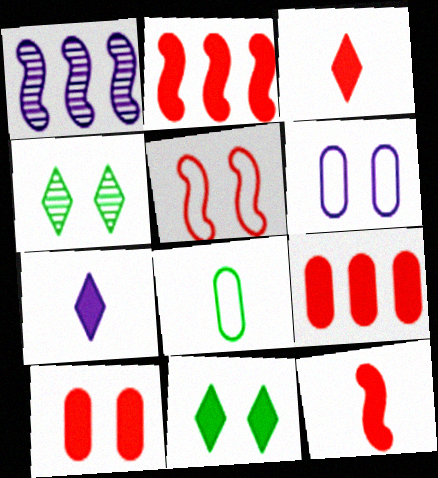[[1, 6, 7], 
[2, 3, 10]]